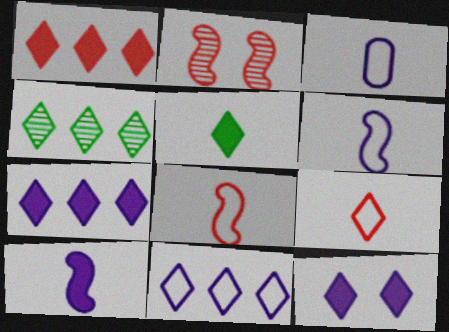[[1, 4, 11], 
[1, 5, 12], 
[4, 9, 12]]